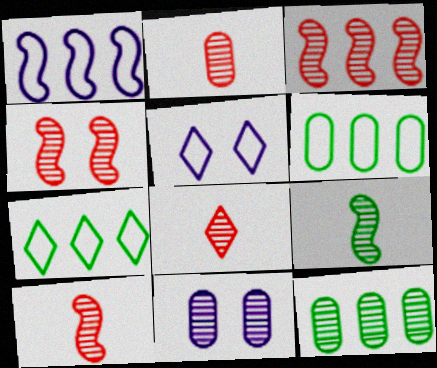[[2, 8, 10], 
[2, 11, 12], 
[3, 4, 10]]